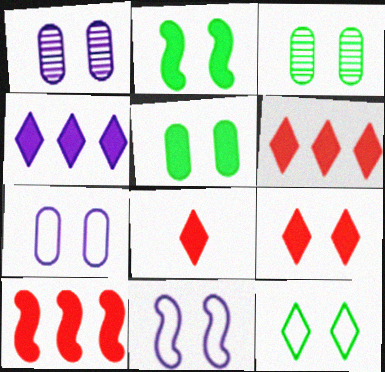[[2, 3, 12], 
[3, 9, 11], 
[6, 8, 9]]